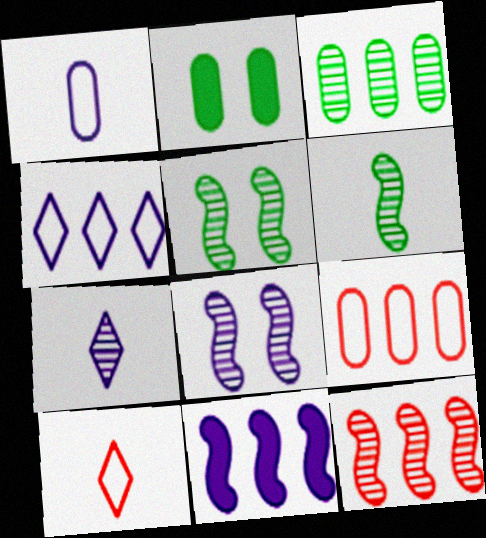[[6, 8, 12]]